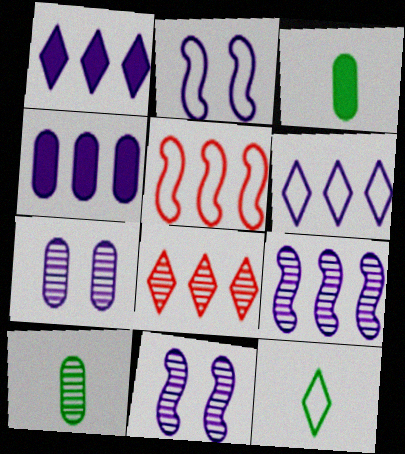[[2, 3, 8], 
[4, 6, 9], 
[8, 10, 11]]